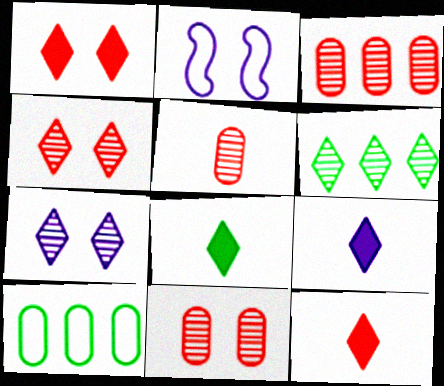[[2, 3, 8], 
[3, 5, 11], 
[8, 9, 12]]